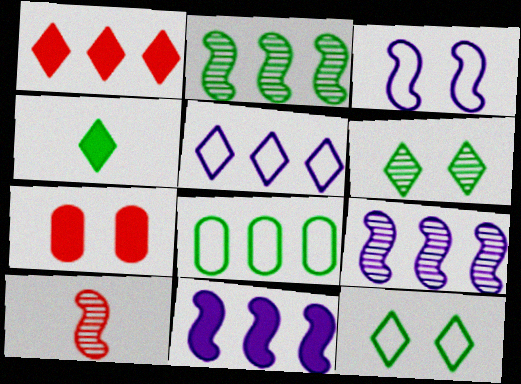[[1, 8, 9], 
[3, 6, 7], 
[4, 7, 11]]